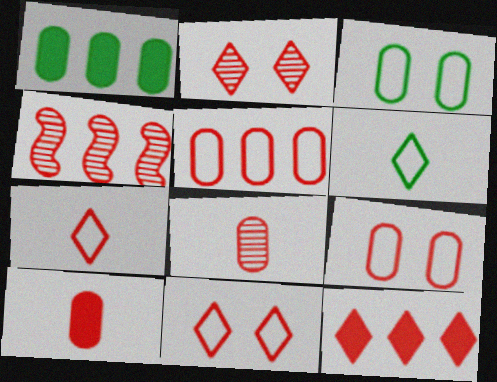[[2, 4, 8], 
[2, 7, 12], 
[4, 5, 12], 
[4, 10, 11]]